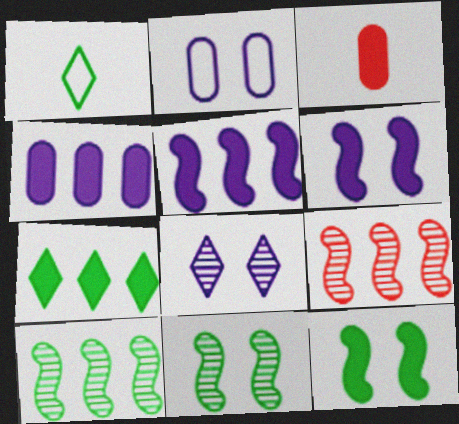[[2, 6, 8], 
[3, 6, 7]]